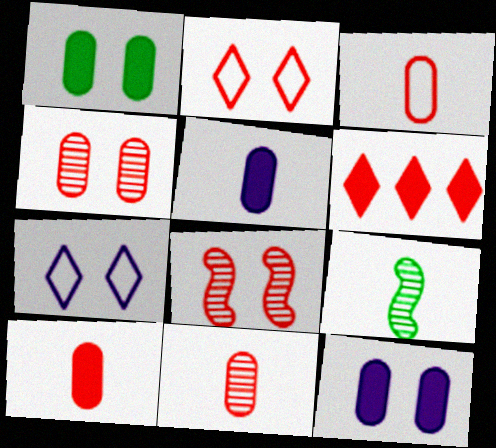[[1, 7, 8], 
[3, 6, 8], 
[3, 10, 11]]